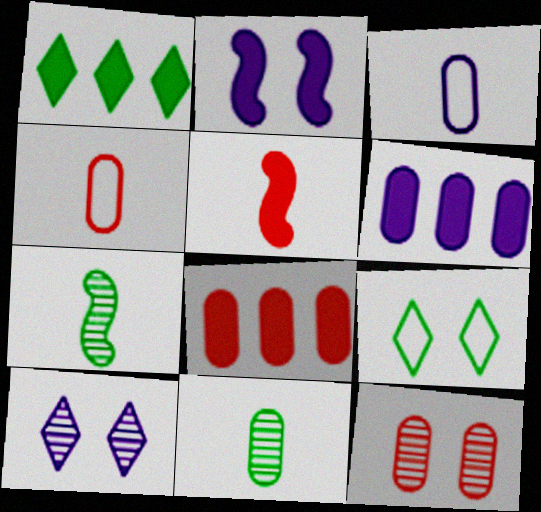[[2, 9, 12], 
[4, 8, 12]]